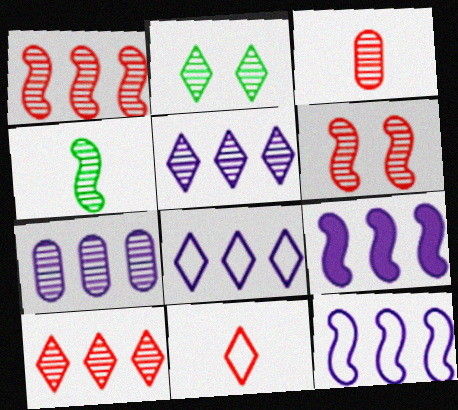[[3, 6, 10], 
[7, 8, 9]]